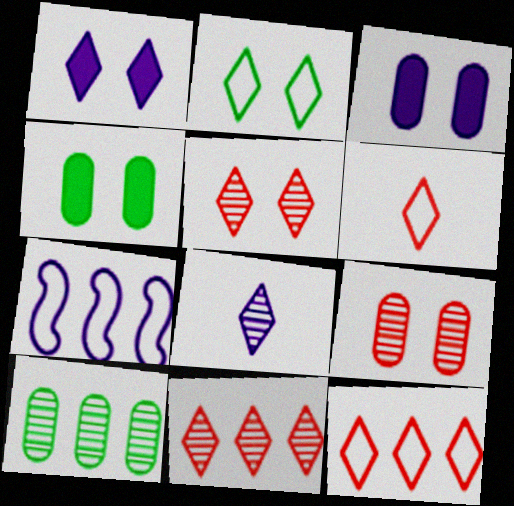[[1, 2, 5], 
[3, 7, 8]]